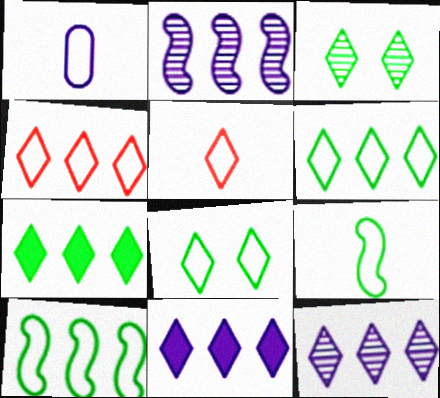[[1, 5, 9], 
[3, 5, 11], 
[4, 7, 12]]